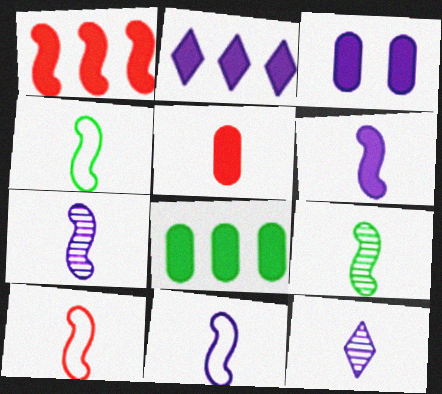[[1, 2, 8], 
[2, 3, 6], 
[3, 5, 8], 
[4, 5, 12], 
[4, 10, 11], 
[6, 7, 11], 
[6, 9, 10]]